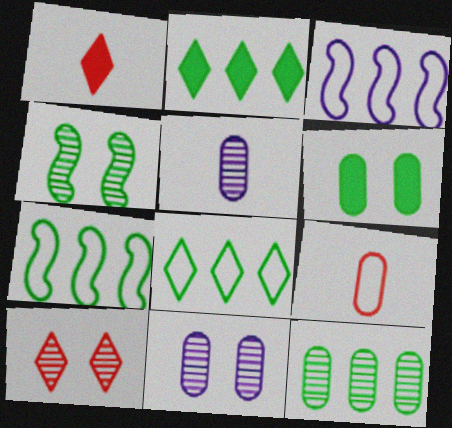[[1, 7, 11], 
[2, 7, 12], 
[4, 10, 11]]